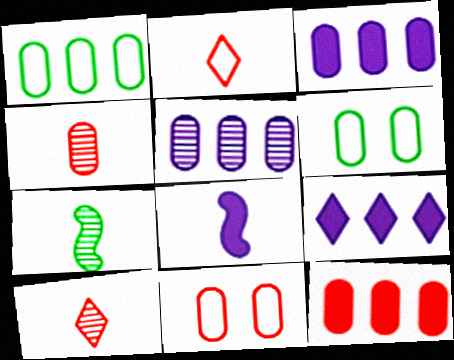[[1, 5, 12], 
[3, 4, 6], 
[4, 11, 12], 
[7, 9, 11]]